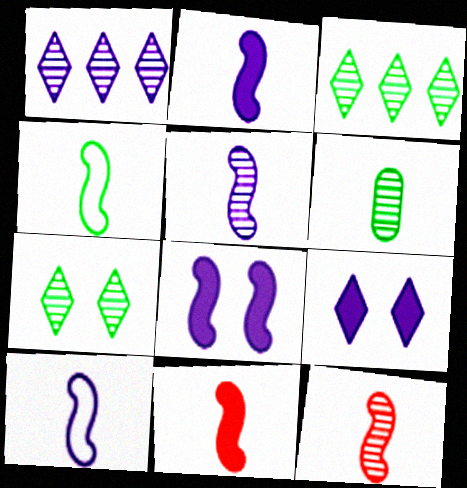[[2, 4, 12], 
[2, 5, 10], 
[4, 5, 11]]